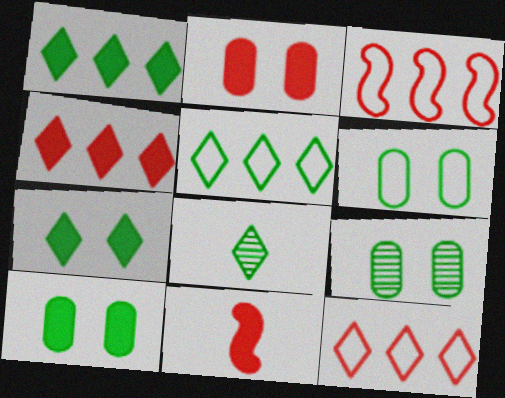[[2, 4, 11], 
[5, 7, 8], 
[6, 9, 10]]